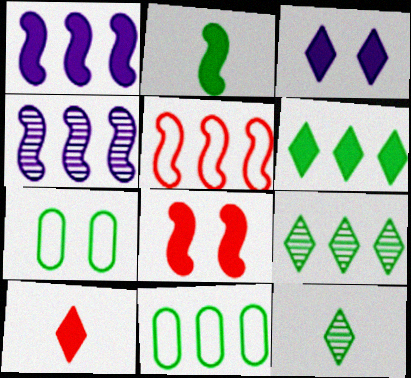[[1, 2, 8], 
[2, 7, 9], 
[3, 6, 10], 
[4, 7, 10]]